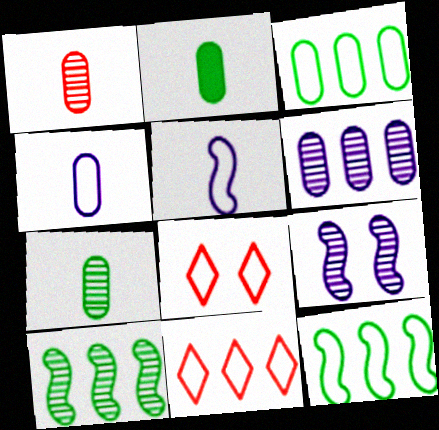[[1, 2, 4], 
[2, 9, 11], 
[3, 5, 8], 
[4, 8, 12]]